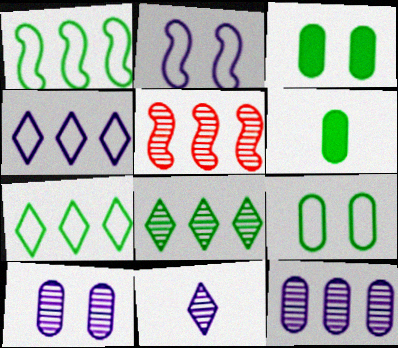[[5, 8, 12]]